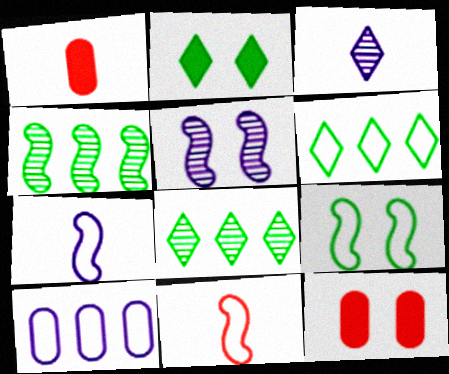[[1, 5, 6], 
[7, 8, 12]]